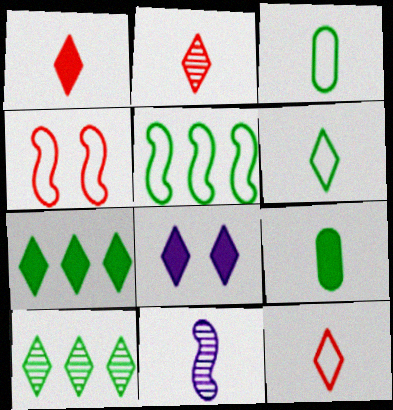[[1, 2, 12], 
[1, 3, 11], 
[1, 7, 8], 
[8, 10, 12], 
[9, 11, 12]]